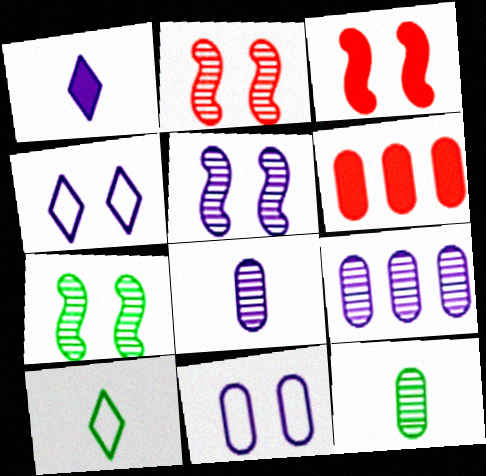[[2, 5, 7], 
[3, 9, 10], 
[5, 6, 10], 
[6, 11, 12]]